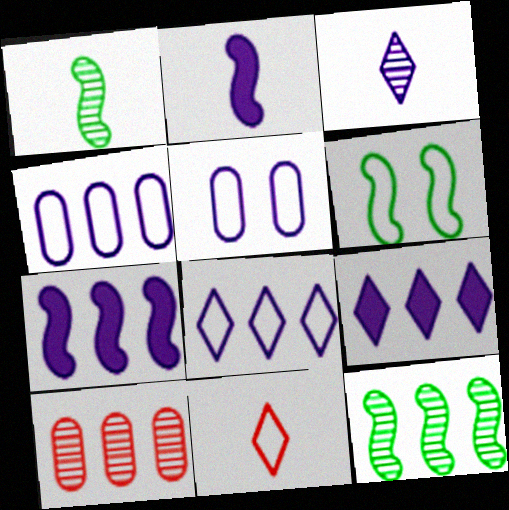[[3, 5, 7], 
[4, 6, 11]]